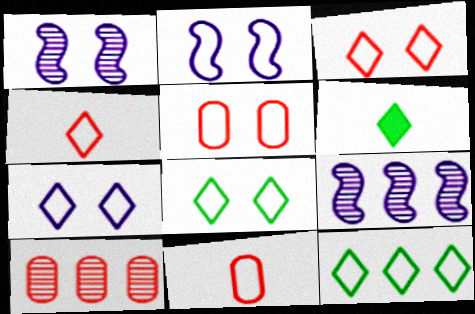[[2, 5, 8], 
[2, 6, 10], 
[2, 11, 12], 
[3, 7, 8], 
[4, 7, 12], 
[5, 6, 9]]